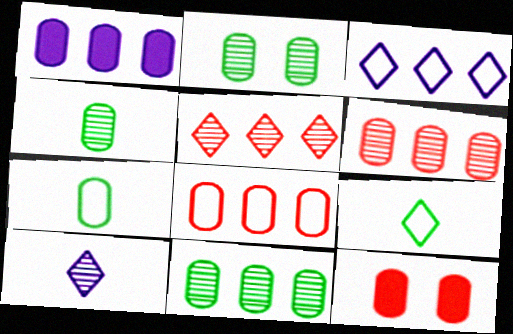[[1, 8, 11], 
[2, 4, 11]]